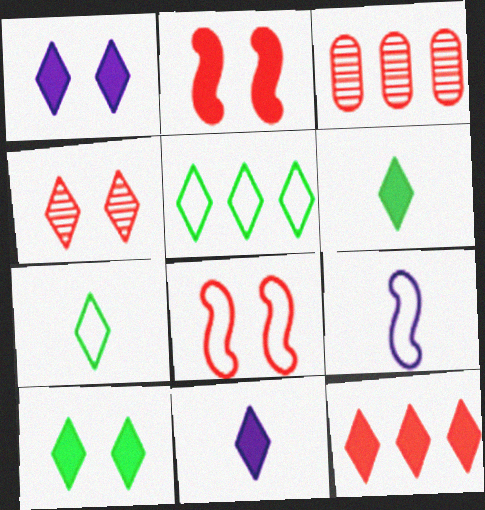[[1, 6, 12], 
[3, 9, 10], 
[4, 5, 11], 
[10, 11, 12]]